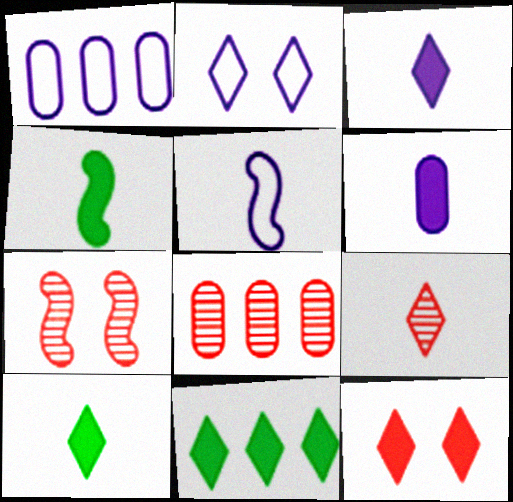[[1, 2, 5], 
[1, 7, 10], 
[2, 4, 8], 
[2, 9, 11], 
[3, 11, 12], 
[7, 8, 9]]